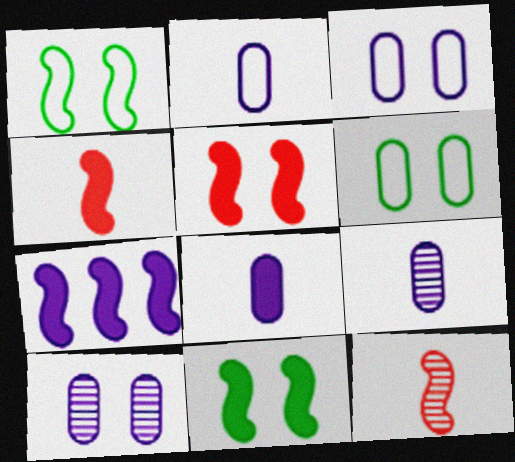[[1, 7, 12], 
[2, 8, 9], 
[4, 7, 11]]